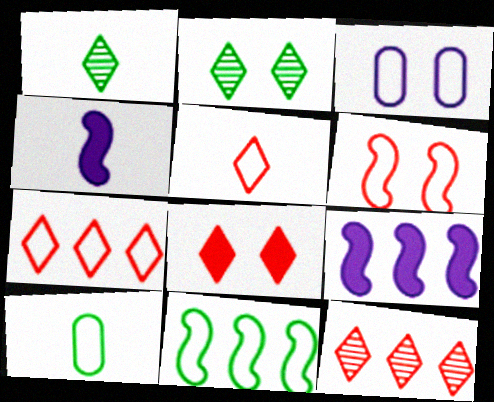[[3, 5, 11], 
[5, 8, 12]]